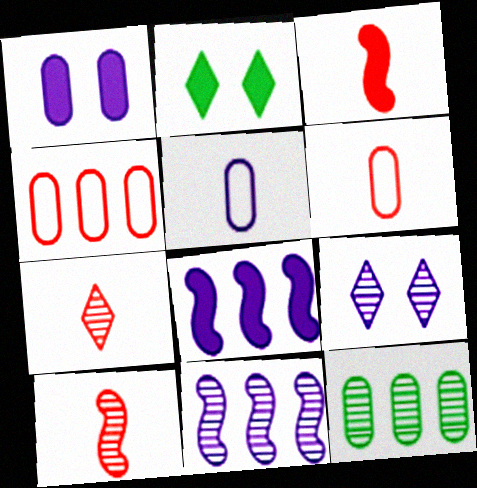[[1, 6, 12], 
[2, 6, 11], 
[3, 6, 7], 
[5, 8, 9], 
[9, 10, 12]]